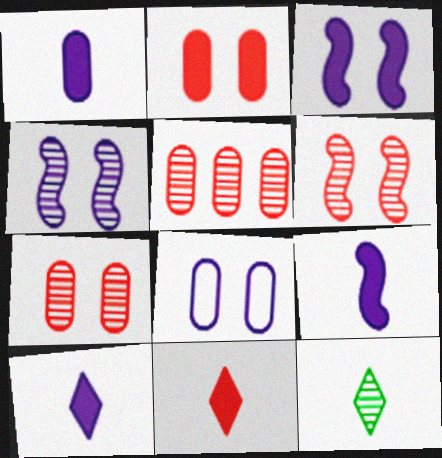[[1, 9, 10], 
[4, 5, 12]]